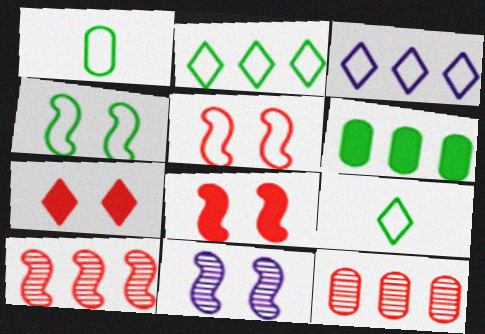[[1, 2, 4], 
[1, 3, 5], 
[3, 6, 10], 
[4, 8, 11]]